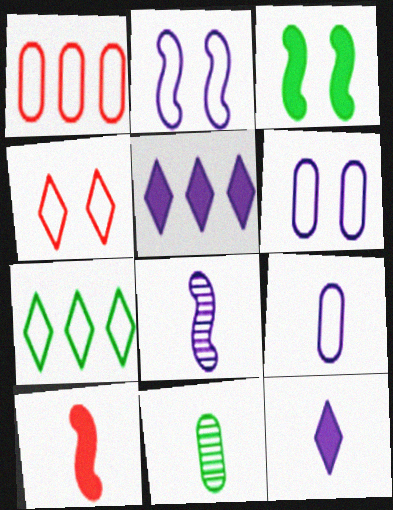[[3, 7, 11], 
[5, 6, 8], 
[8, 9, 12]]